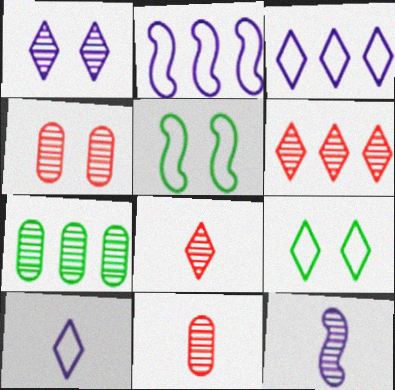[]